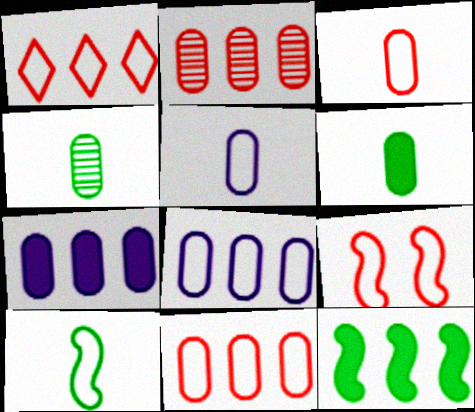[[1, 3, 9]]